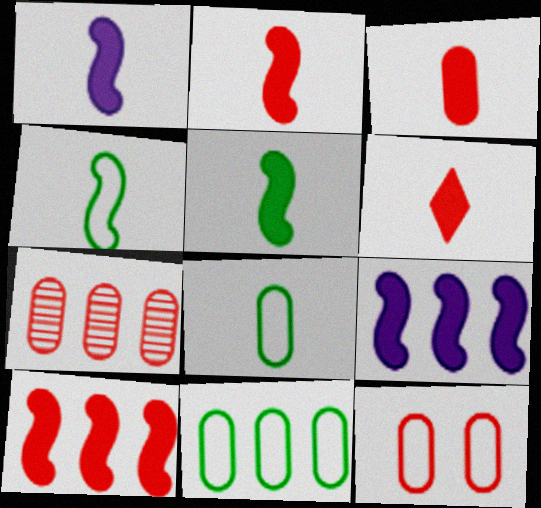[[1, 2, 5], 
[2, 3, 6], 
[3, 7, 12]]